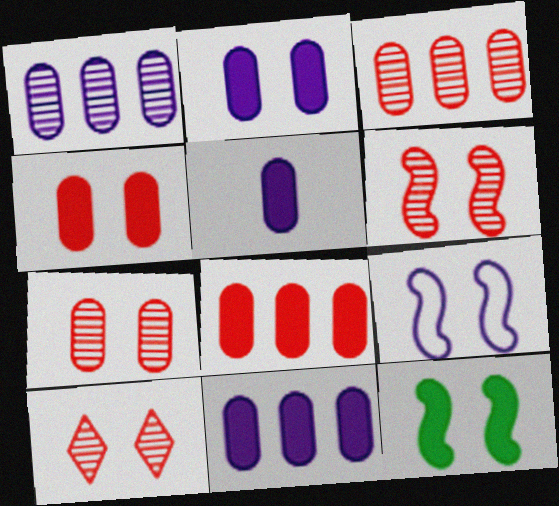[[2, 5, 11], 
[6, 7, 10], 
[6, 9, 12]]